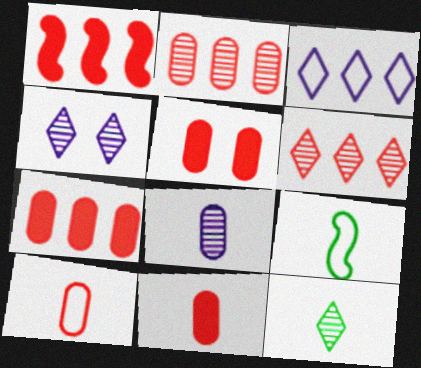[[2, 5, 10], 
[4, 6, 12], 
[4, 7, 9], 
[5, 7, 11]]